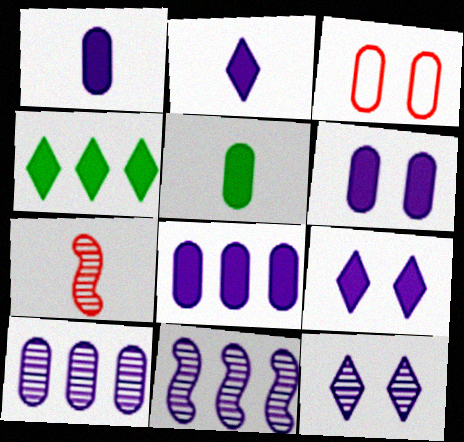[[1, 6, 8], 
[3, 5, 10]]